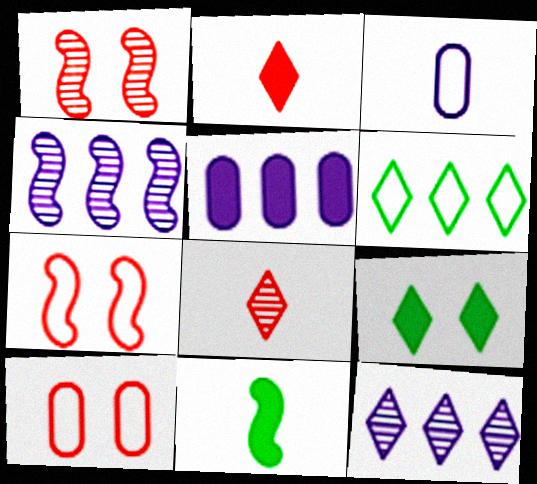[[3, 6, 7], 
[3, 8, 11], 
[4, 7, 11], 
[10, 11, 12]]